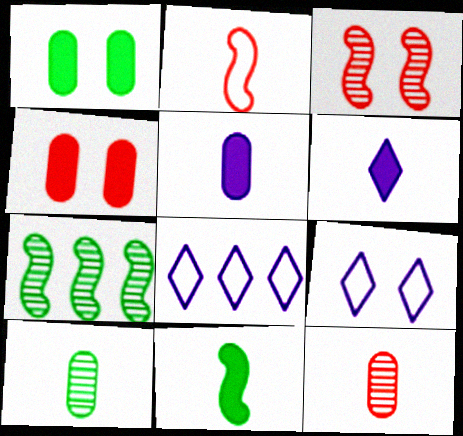[[1, 3, 9], 
[2, 6, 10]]